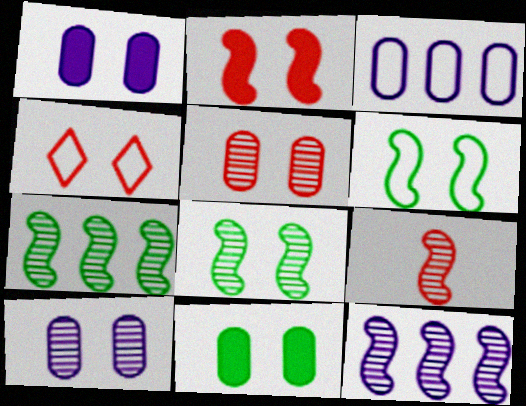[[1, 4, 8], 
[2, 4, 5], 
[8, 9, 12]]